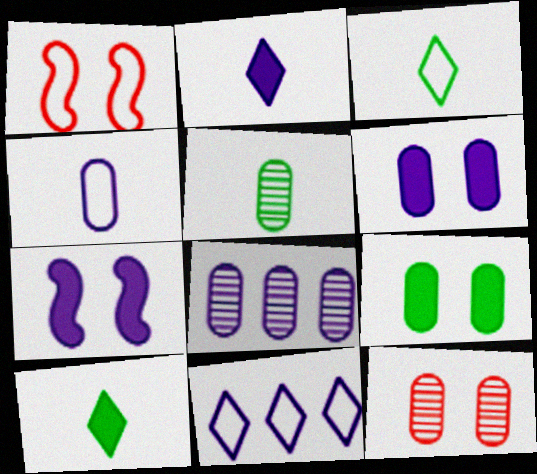[[1, 8, 10], 
[4, 6, 8], 
[5, 8, 12]]